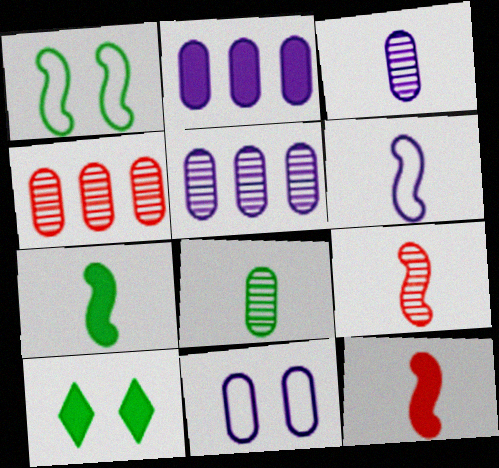[[2, 3, 11], 
[2, 10, 12], 
[4, 6, 10], 
[6, 7, 9]]